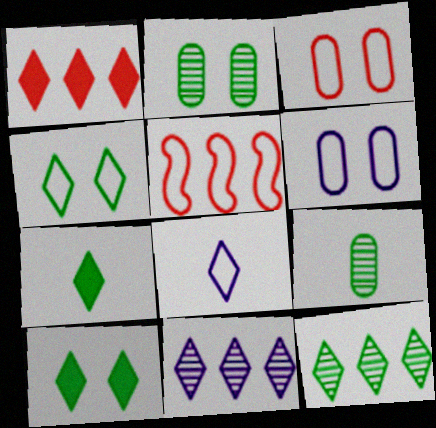[[4, 7, 12]]